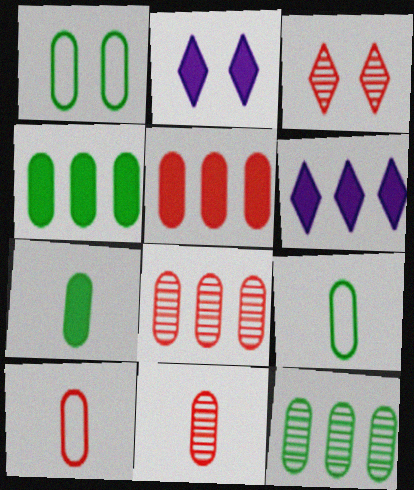[[1, 7, 12]]